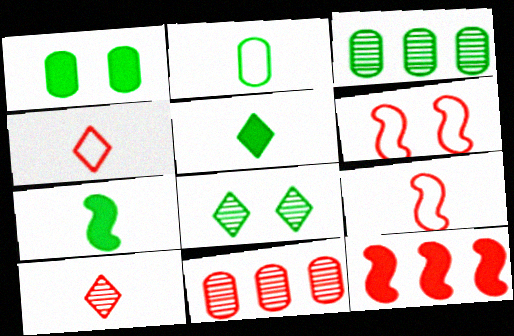[[1, 2, 3]]